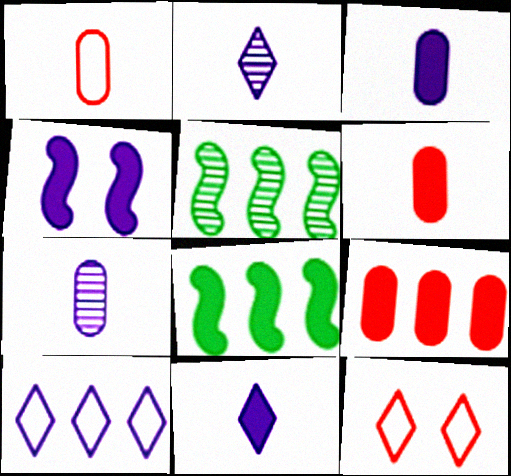[[3, 5, 12], 
[4, 7, 10], 
[5, 9, 10], 
[7, 8, 12]]